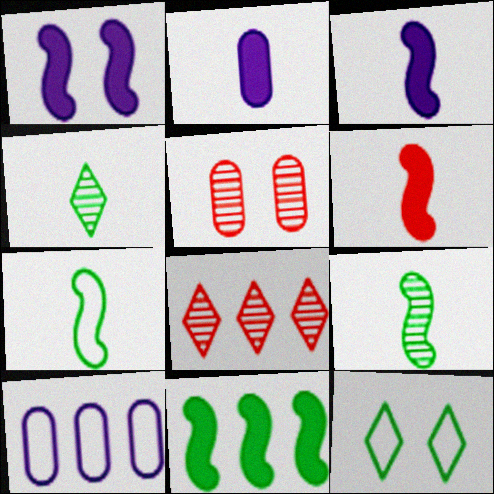[[1, 5, 12], 
[1, 6, 11], 
[8, 10, 11]]